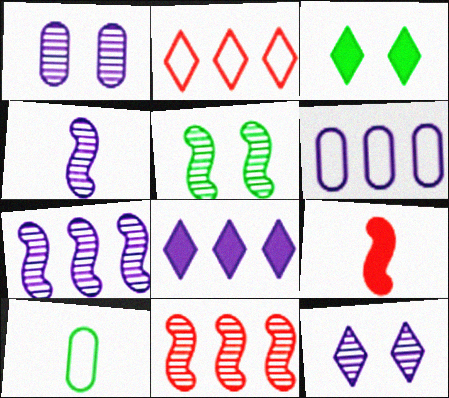[[4, 5, 11], 
[6, 7, 8]]